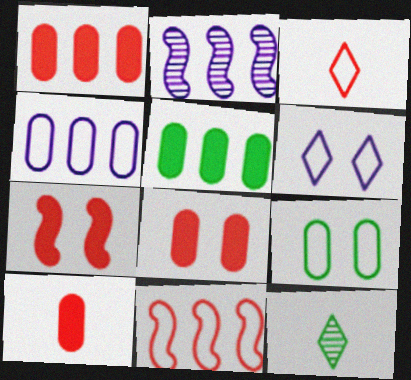[[1, 8, 10], 
[4, 7, 12]]